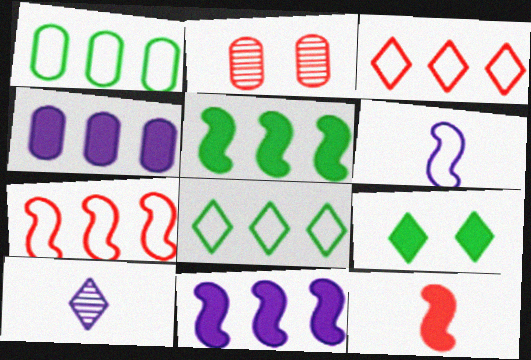[[2, 3, 12], 
[3, 9, 10], 
[4, 9, 12]]